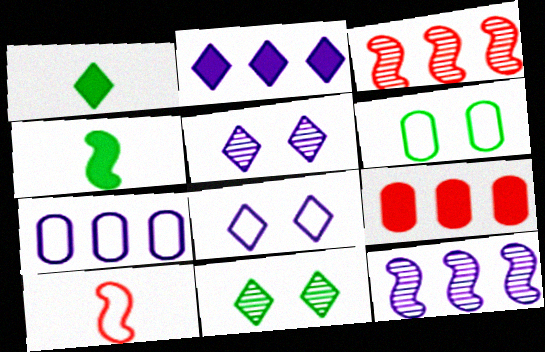[[2, 7, 12]]